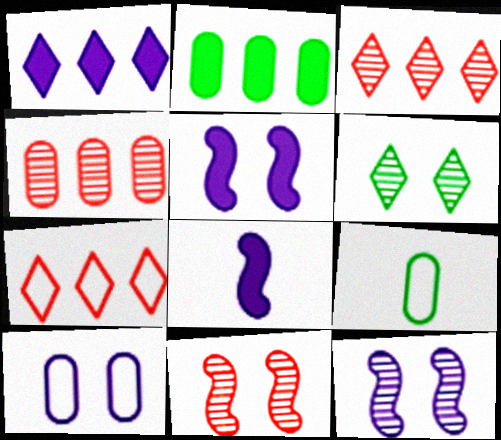[[1, 9, 11], 
[3, 5, 9]]